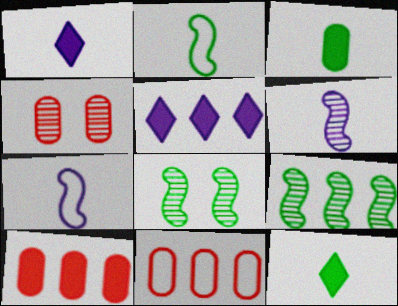[[1, 8, 11], 
[2, 4, 5], 
[5, 9, 11]]